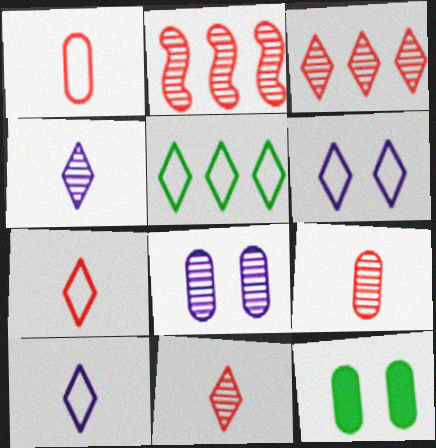[[2, 10, 12], 
[5, 6, 7]]